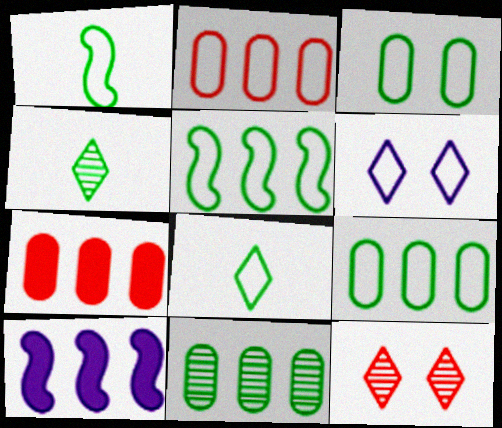[[1, 2, 6], 
[3, 5, 8]]